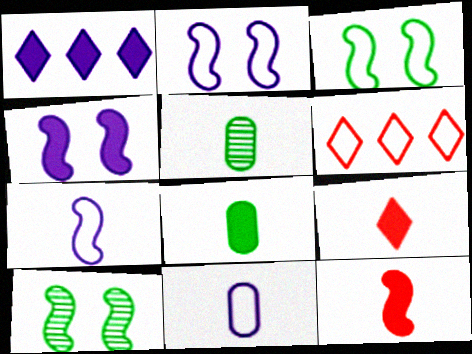[[3, 6, 11], 
[4, 5, 6], 
[5, 7, 9]]